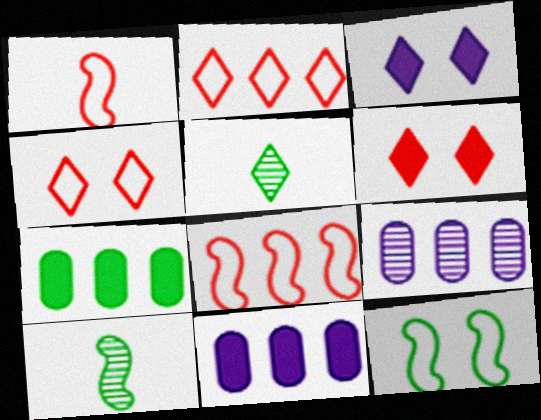[[2, 3, 5], 
[4, 10, 11], 
[5, 7, 12]]